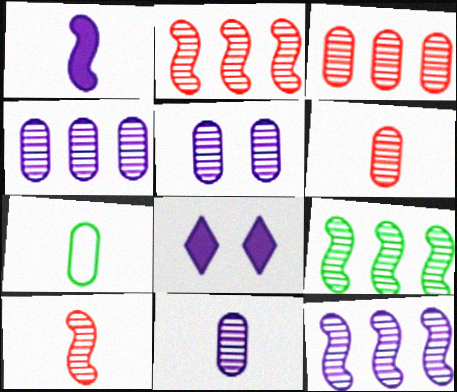[[2, 7, 8], 
[2, 9, 12], 
[4, 5, 11]]